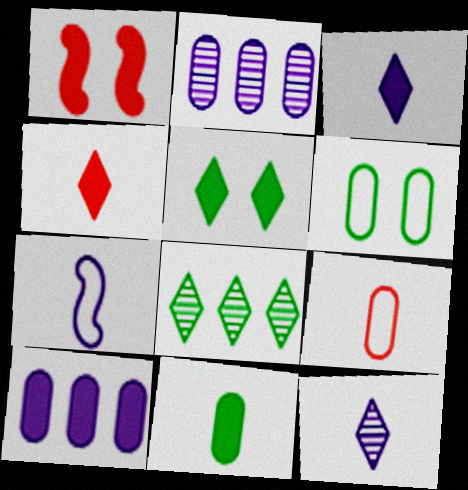[]